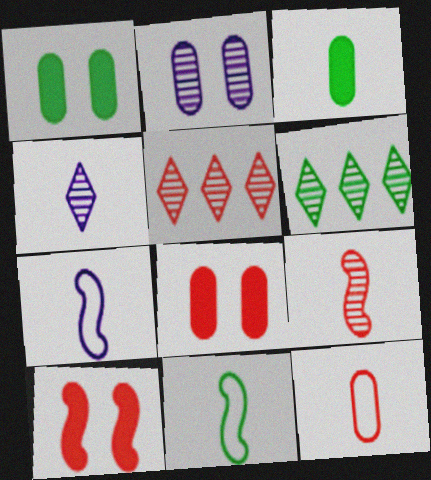[[1, 5, 7], 
[1, 6, 11], 
[2, 6, 9], 
[5, 10, 12], 
[6, 7, 8]]